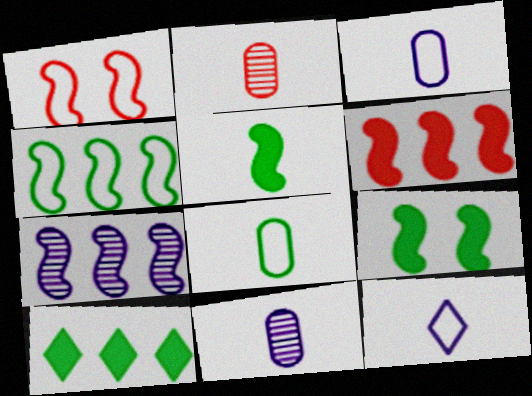[[1, 5, 7], 
[1, 10, 11], 
[2, 5, 12], 
[4, 6, 7]]